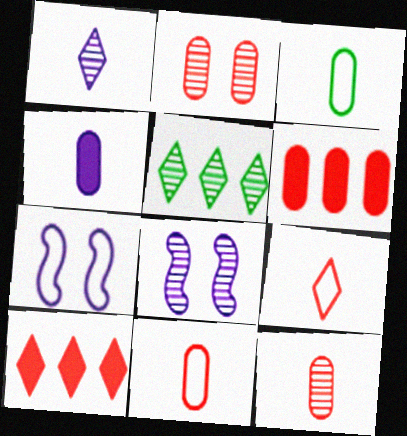[[2, 6, 11], 
[3, 4, 12], 
[3, 8, 10], 
[5, 8, 12]]